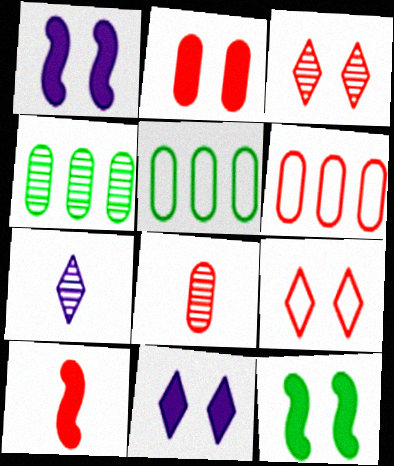[[2, 6, 8], 
[2, 11, 12], 
[3, 6, 10], 
[6, 7, 12]]